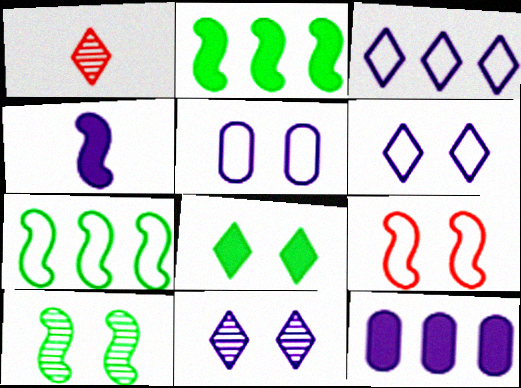[[1, 2, 5], 
[1, 3, 8]]